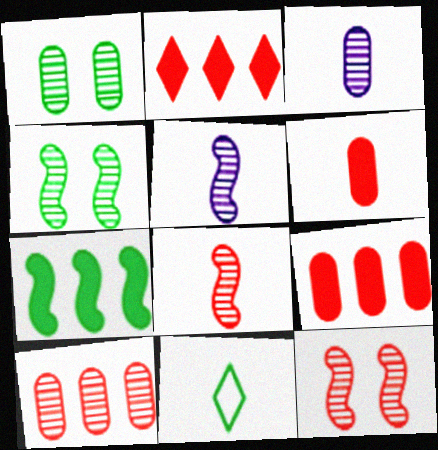[[1, 3, 10], 
[1, 7, 11], 
[5, 6, 11]]